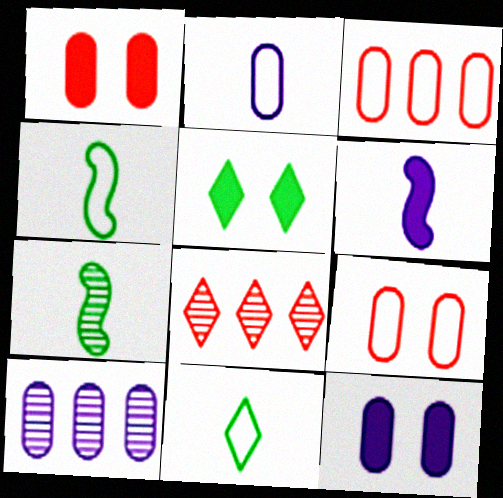[[2, 10, 12], 
[4, 8, 12]]